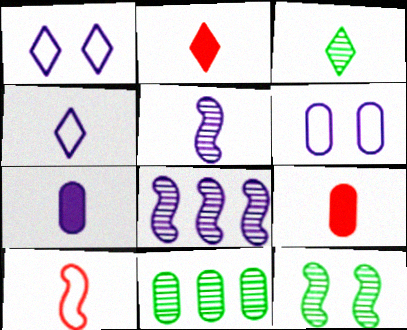[[1, 7, 8], 
[2, 3, 4], 
[3, 7, 10], 
[3, 11, 12], 
[4, 5, 7], 
[6, 9, 11]]